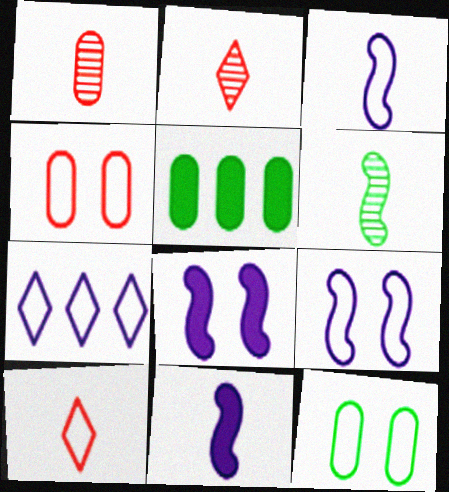[[2, 5, 9]]